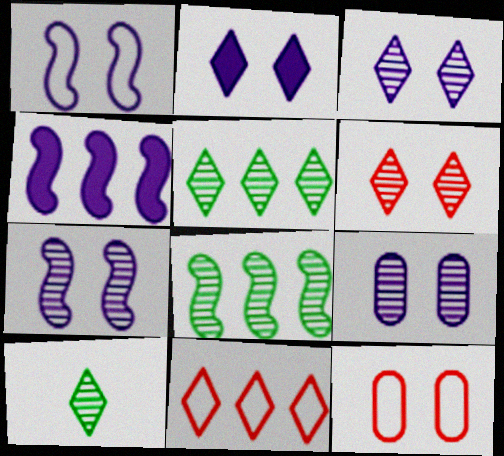[[1, 2, 9], 
[2, 10, 11], 
[3, 7, 9], 
[4, 10, 12]]